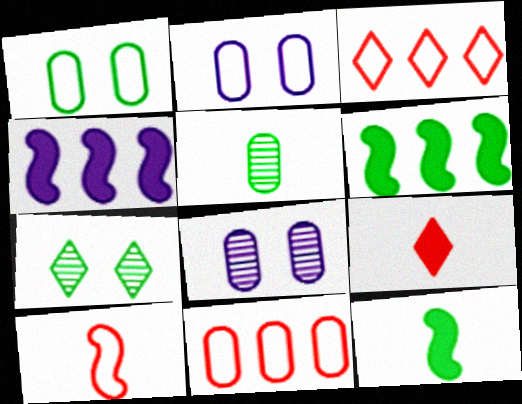[[3, 8, 12]]